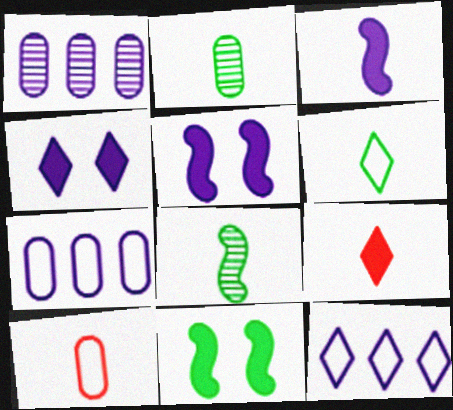[]